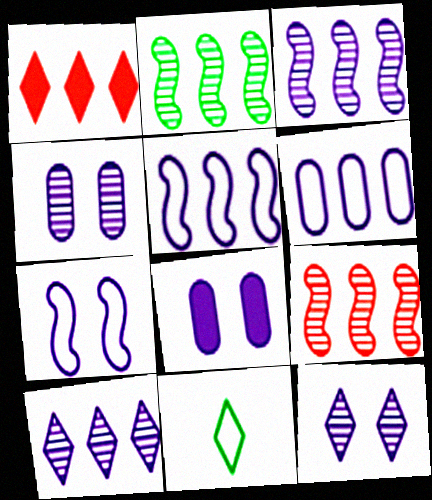[[1, 2, 6], 
[1, 11, 12], 
[2, 3, 9], 
[7, 8, 12], 
[8, 9, 11]]